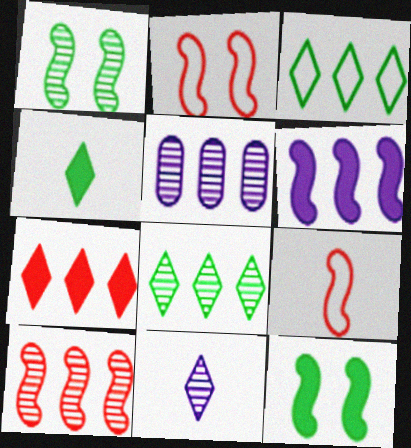[[1, 6, 9], 
[2, 4, 5], 
[5, 8, 10]]